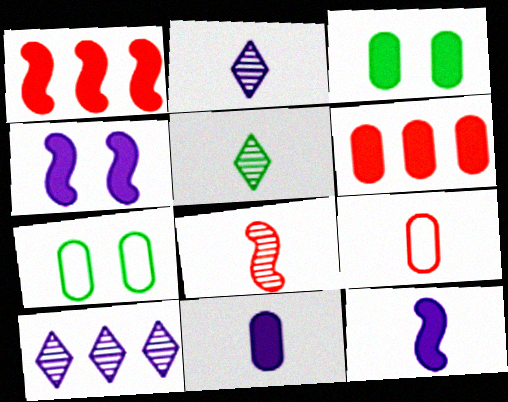[[1, 2, 7], 
[3, 6, 11], 
[5, 9, 12]]